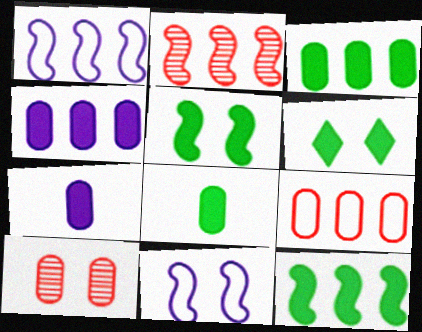[[1, 2, 12], 
[6, 8, 12], 
[6, 10, 11]]